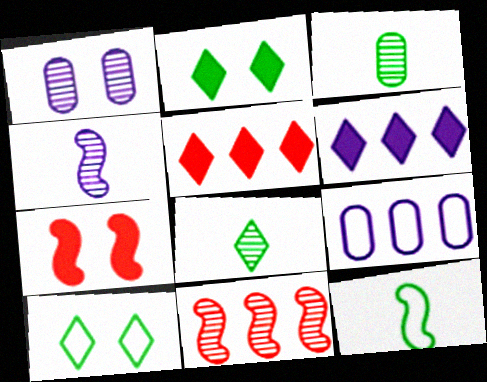[[1, 5, 12], 
[1, 7, 10], 
[1, 8, 11], 
[7, 8, 9]]